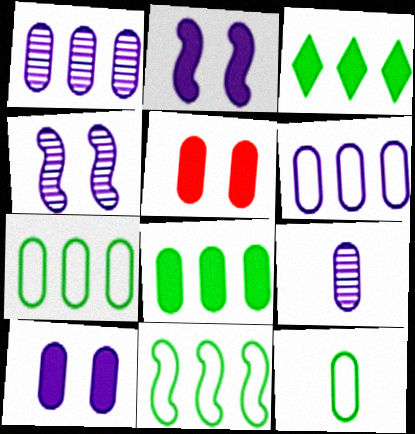[[1, 5, 12], 
[5, 7, 9], 
[6, 9, 10]]